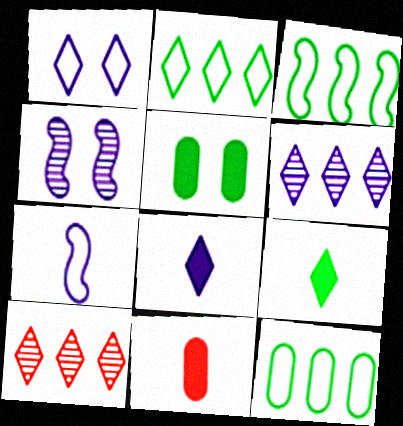[[1, 6, 8], 
[1, 9, 10], 
[2, 3, 12], 
[2, 4, 11], 
[5, 7, 10]]